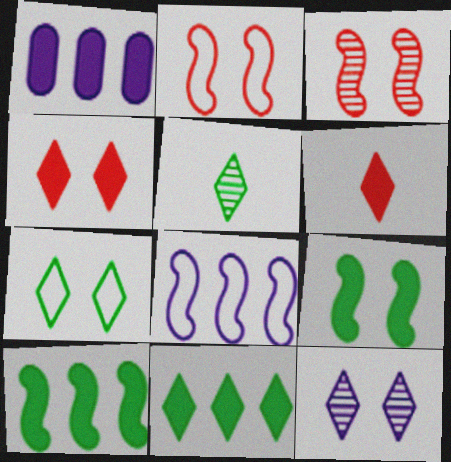[[1, 2, 5], 
[1, 6, 9], 
[4, 7, 12], 
[5, 7, 11]]